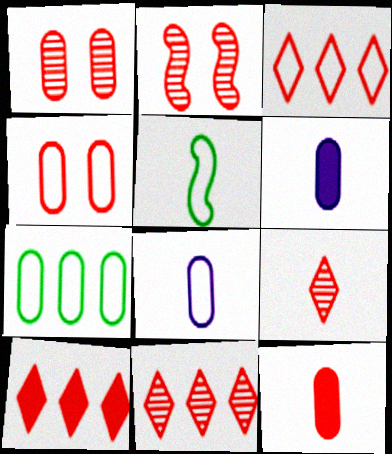[[1, 6, 7], 
[2, 3, 12], 
[3, 10, 11], 
[4, 7, 8], 
[5, 6, 9]]